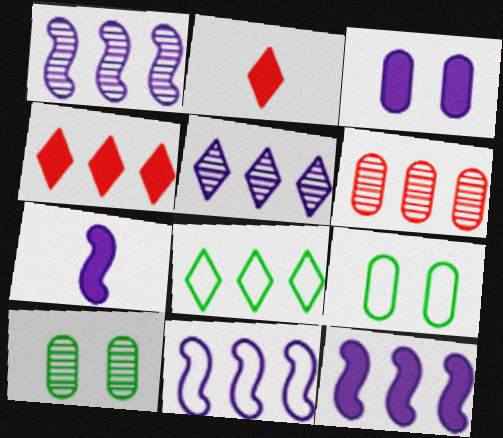[[1, 2, 9], 
[1, 11, 12], 
[2, 10, 11], 
[4, 5, 8], 
[6, 8, 12]]